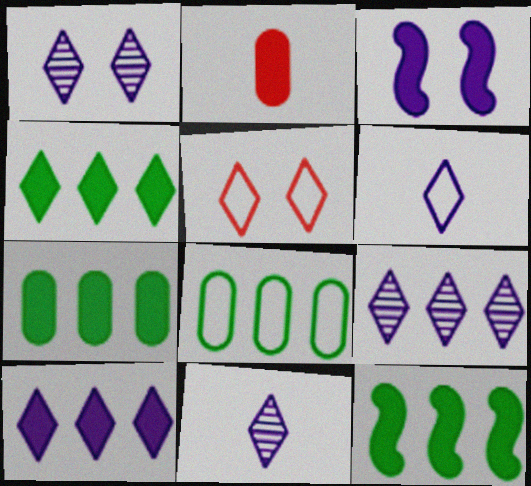[[1, 6, 10], 
[1, 9, 11], 
[2, 3, 4], 
[4, 5, 11], 
[4, 7, 12]]